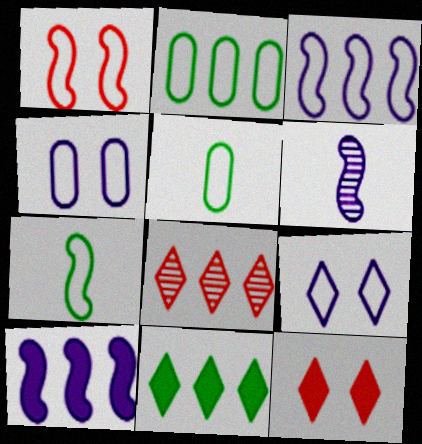[[1, 3, 7], 
[2, 6, 12], 
[2, 8, 10]]